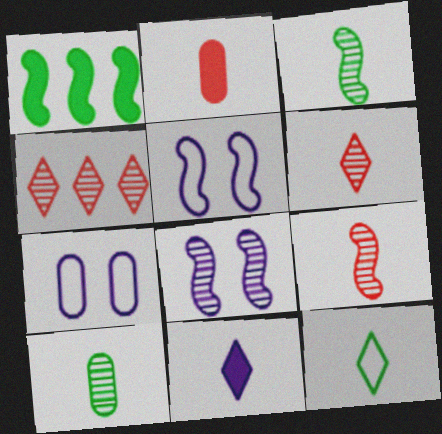[[1, 5, 9], 
[1, 6, 7], 
[4, 8, 10], 
[6, 11, 12]]